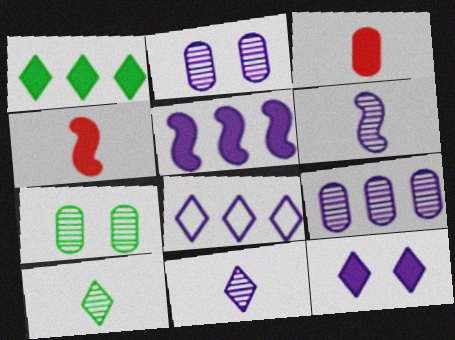[[4, 7, 8], 
[5, 8, 9], 
[8, 11, 12]]